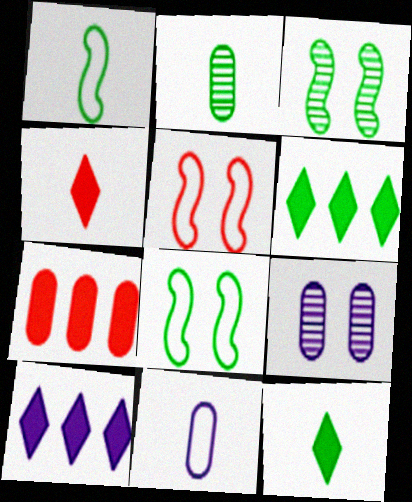[[1, 2, 12], 
[2, 5, 10], 
[2, 6, 8]]